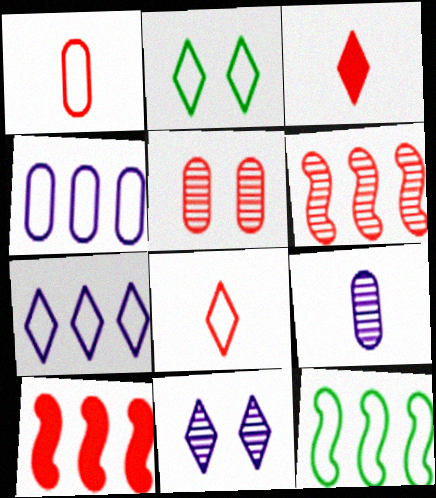[[2, 7, 8], 
[2, 9, 10], 
[5, 8, 10]]